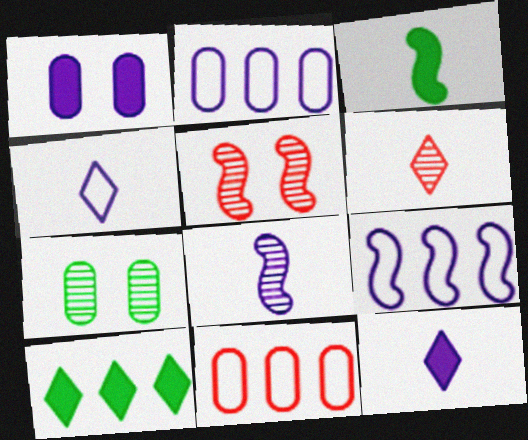[[3, 5, 9]]